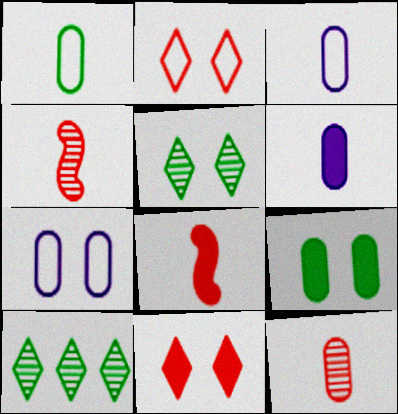[[1, 6, 12], 
[7, 8, 10]]